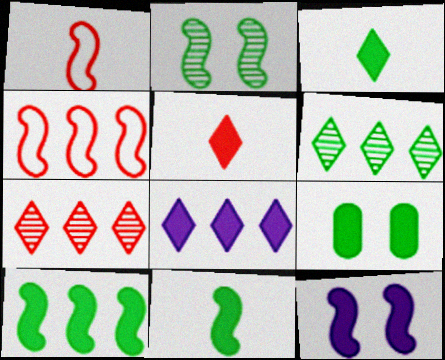[[3, 9, 10]]